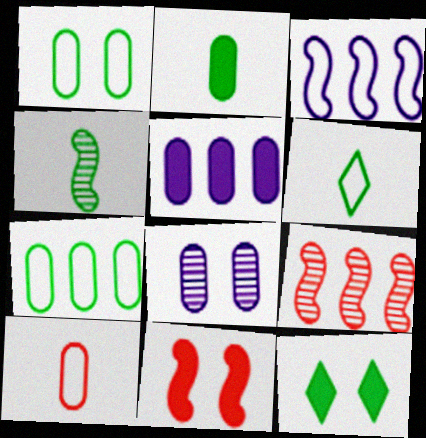[[2, 4, 6], 
[3, 4, 11], 
[4, 7, 12]]